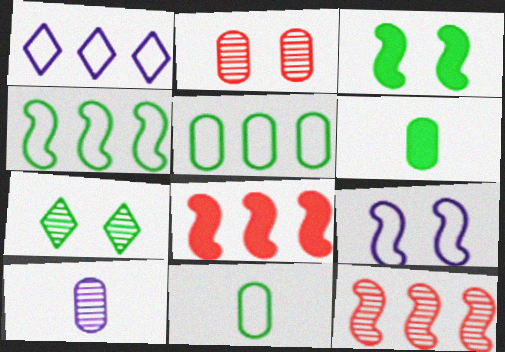[[4, 6, 7], 
[7, 10, 12]]